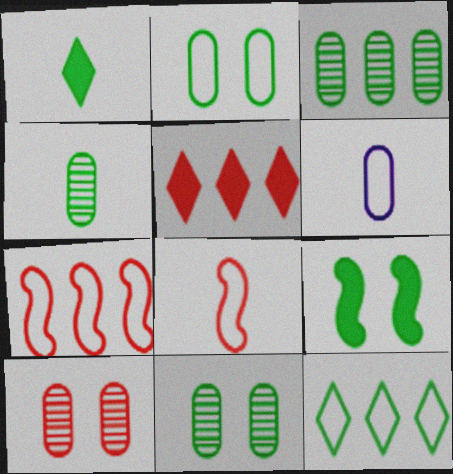[[3, 4, 11], 
[4, 9, 12], 
[5, 8, 10]]